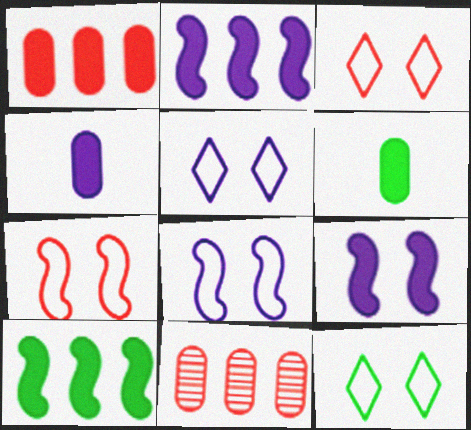[[3, 5, 12]]